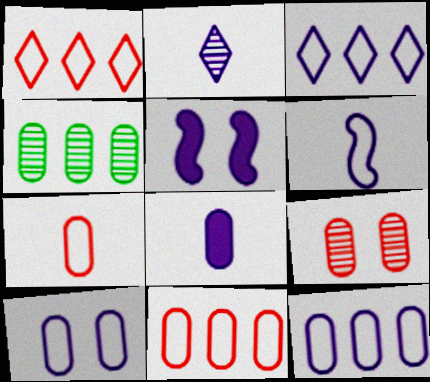[[2, 5, 12], 
[2, 6, 8], 
[3, 6, 10]]